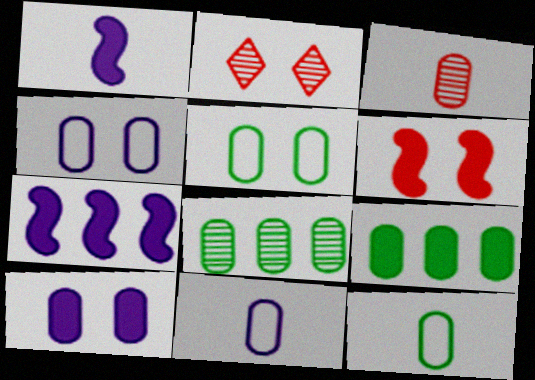[[2, 7, 12], 
[3, 4, 9]]